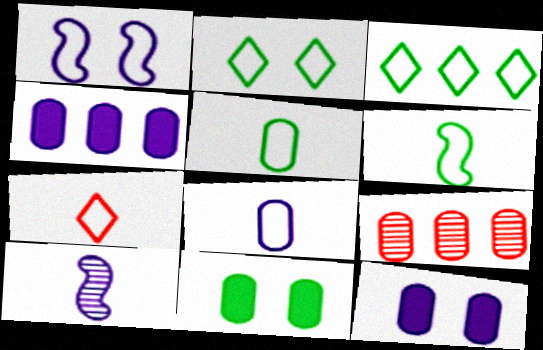[[5, 9, 12], 
[6, 7, 8], 
[8, 9, 11]]